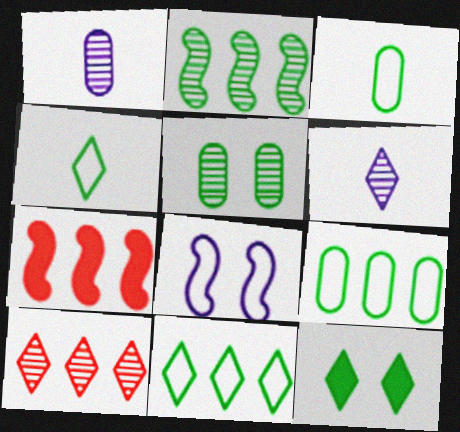[[2, 3, 12]]